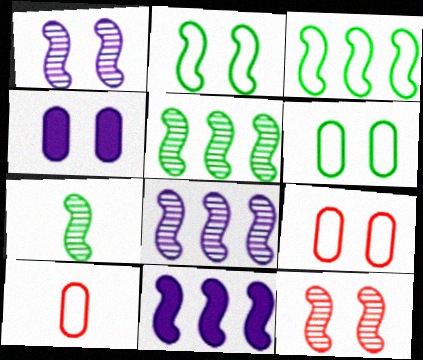[[7, 8, 12]]